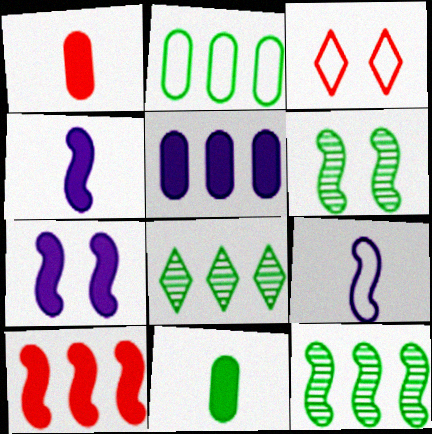[[2, 3, 9], 
[6, 9, 10]]